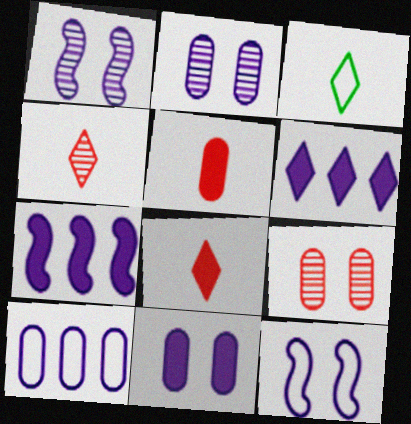[[3, 7, 9]]